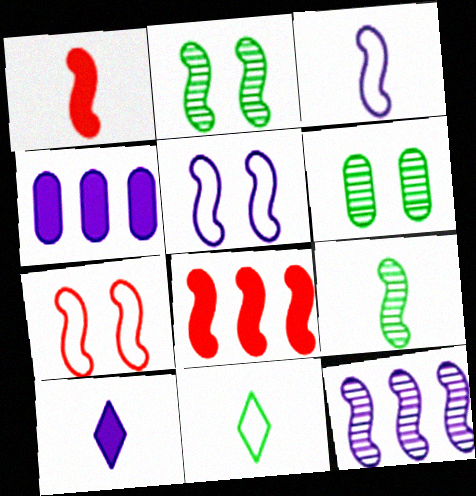[[1, 3, 9], 
[2, 3, 8], 
[5, 8, 9]]